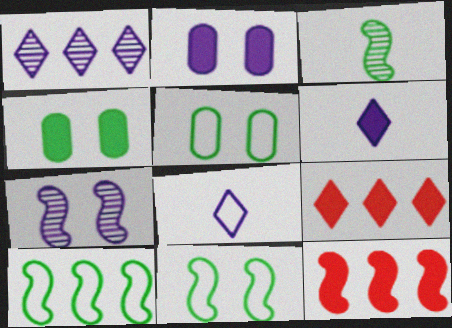[[4, 6, 12]]